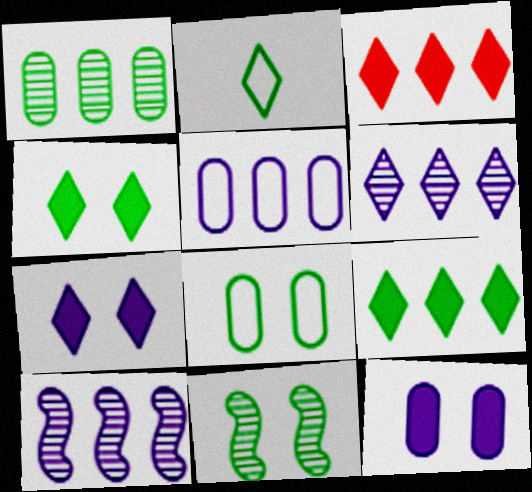[[4, 8, 11]]